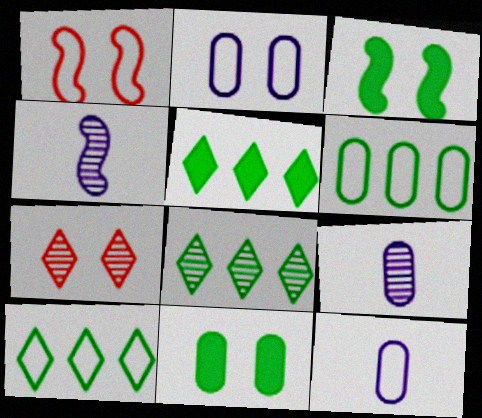[[1, 5, 9], 
[1, 10, 12], 
[2, 3, 7], 
[5, 8, 10]]